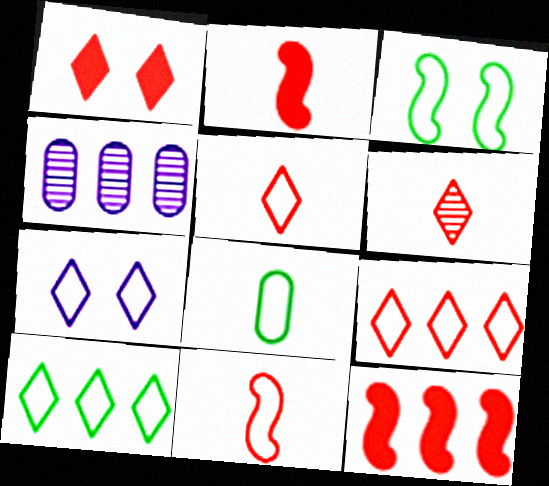[[1, 6, 9], 
[3, 8, 10], 
[4, 10, 12], 
[5, 7, 10]]